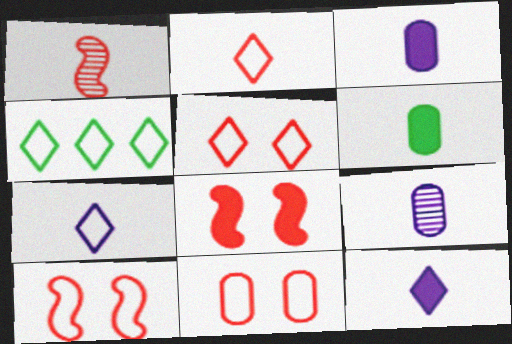[[1, 6, 7], 
[4, 5, 7], 
[4, 8, 9], 
[5, 10, 11]]